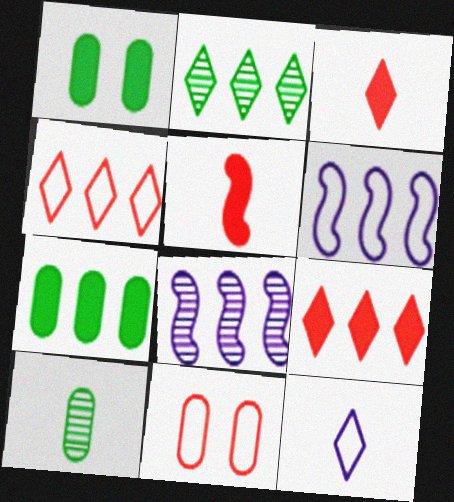[[4, 7, 8], 
[5, 10, 12]]